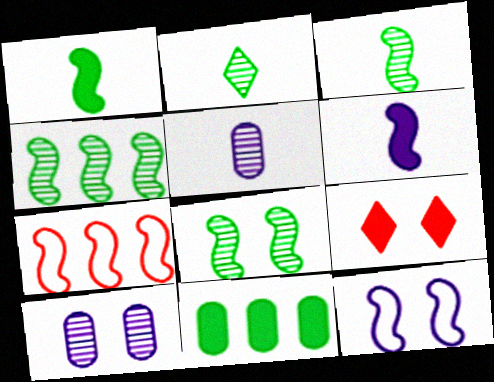[[3, 4, 8], 
[6, 7, 8], 
[6, 9, 11]]